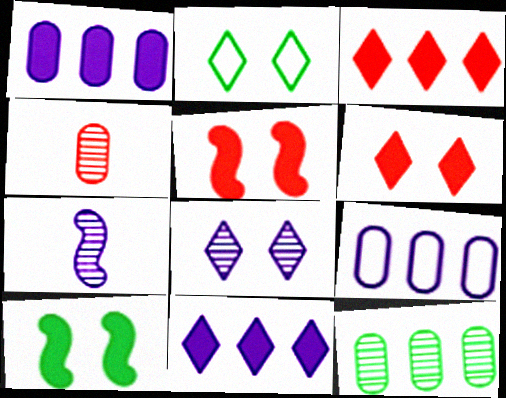[[2, 6, 8]]